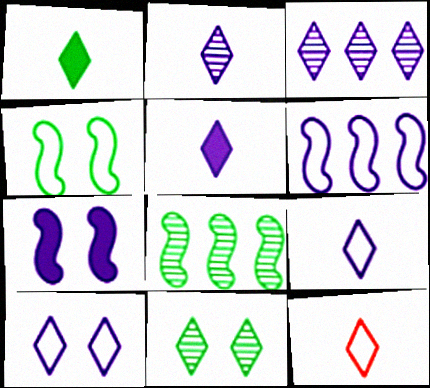[[1, 2, 12], 
[2, 5, 9], 
[3, 5, 10]]